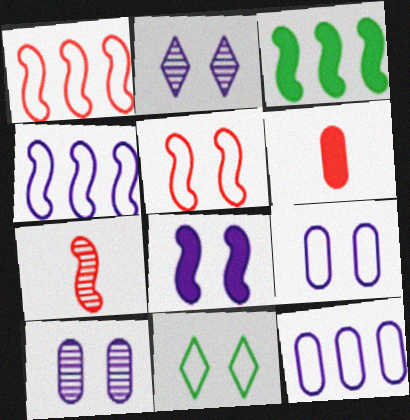[[2, 8, 9], 
[5, 9, 11]]